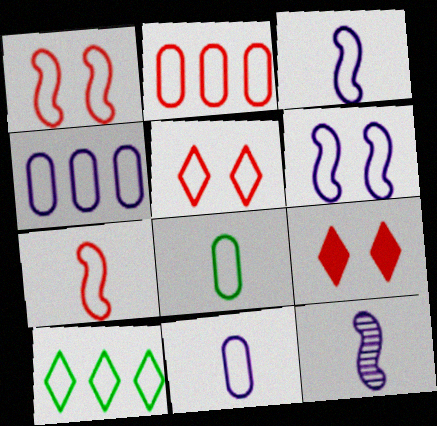[[1, 10, 11], 
[2, 5, 7]]